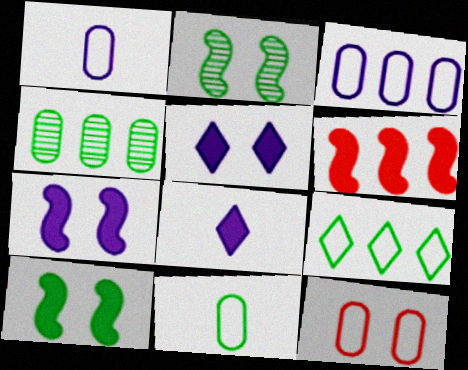[[2, 5, 12], 
[3, 11, 12]]